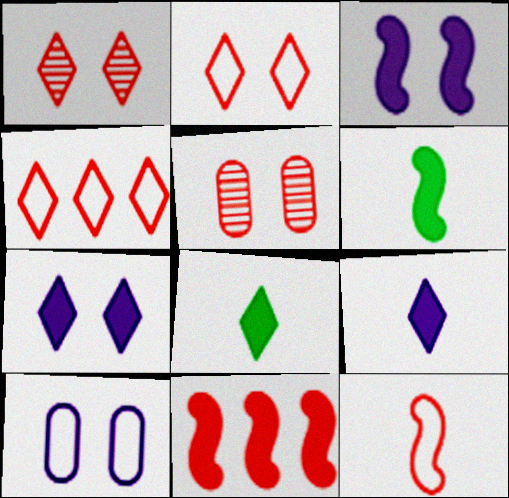[[3, 6, 11]]